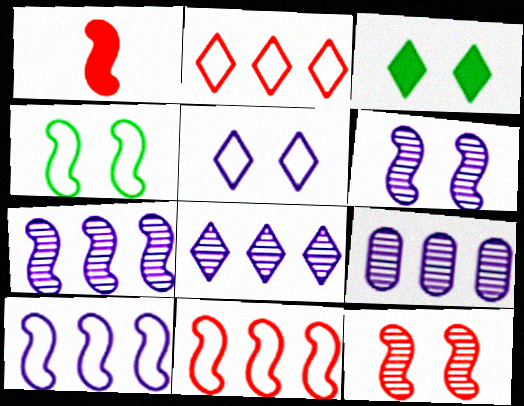[[1, 4, 7], 
[1, 11, 12], 
[7, 8, 9]]